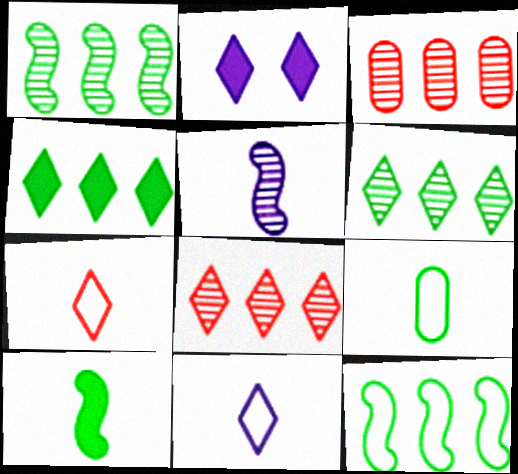[[2, 6, 7]]